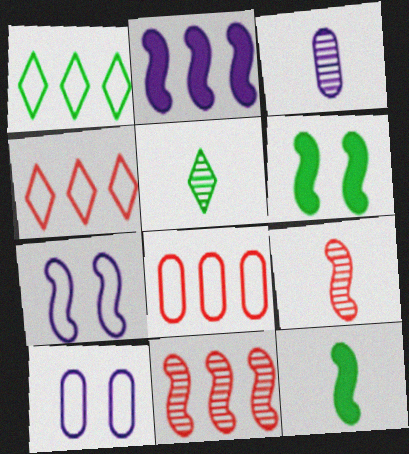[[3, 4, 6], 
[3, 5, 9], 
[7, 11, 12]]